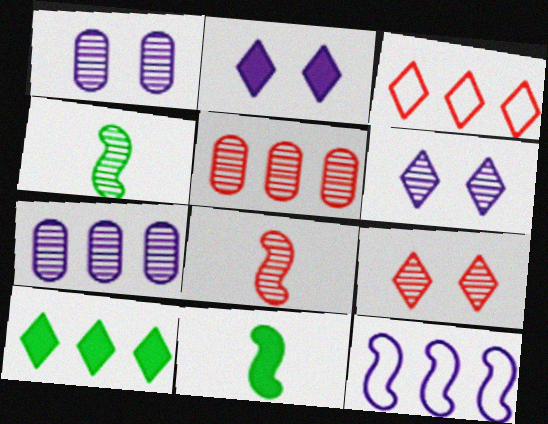[[1, 3, 11], 
[4, 5, 6], 
[4, 7, 9], 
[5, 8, 9], 
[5, 10, 12]]